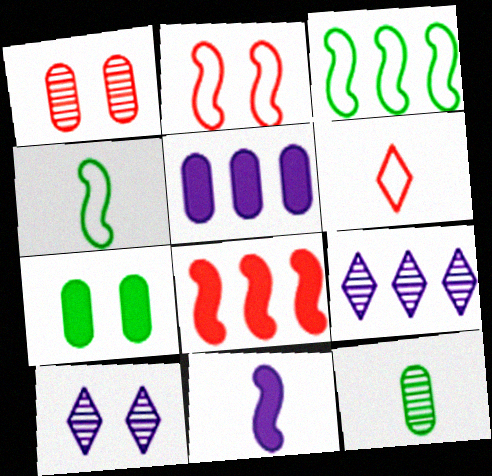[[1, 6, 8], 
[2, 7, 10], 
[6, 11, 12]]